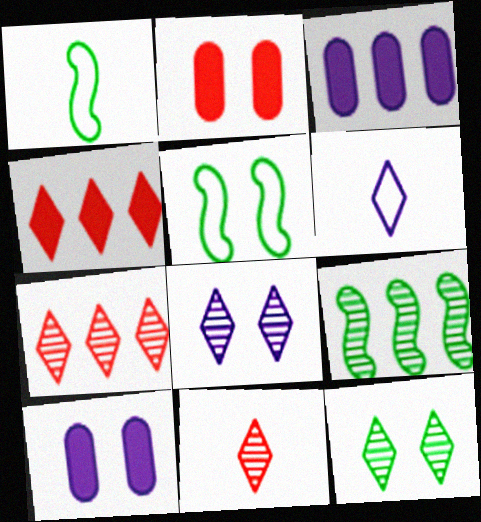[[1, 7, 10], 
[2, 5, 8], 
[2, 6, 9], 
[3, 5, 11], 
[4, 6, 12]]